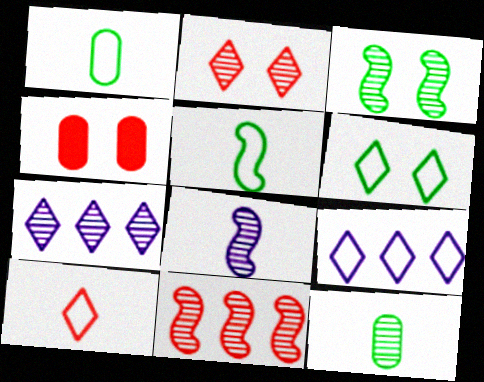[[3, 8, 11], 
[4, 5, 7], 
[4, 10, 11], 
[6, 9, 10]]